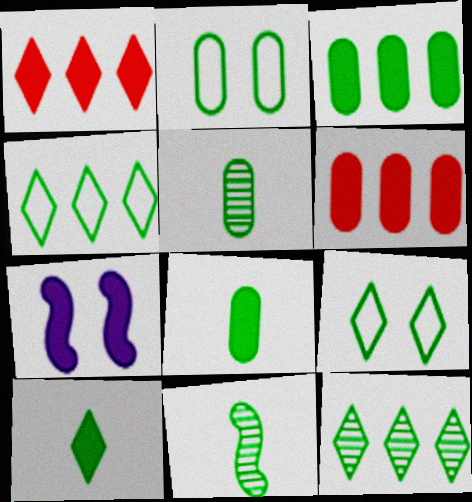[[1, 7, 8], 
[2, 3, 5], 
[3, 9, 11], 
[6, 7, 10], 
[9, 10, 12]]